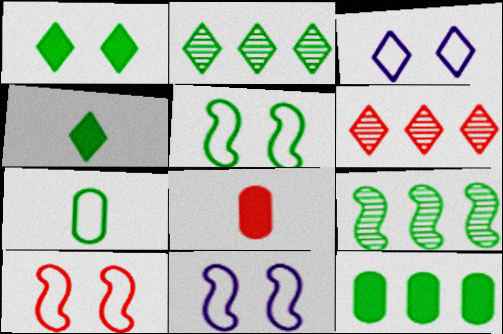[[1, 7, 9], 
[2, 8, 11], 
[3, 4, 6], 
[3, 8, 9], 
[5, 10, 11], 
[6, 8, 10]]